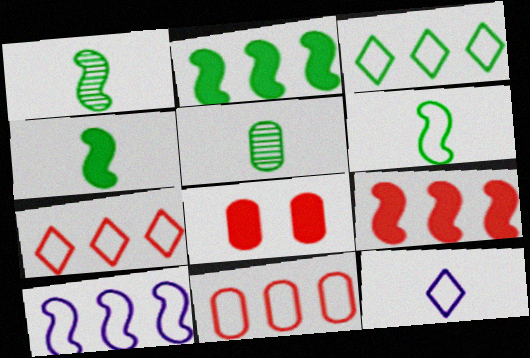[[1, 4, 6], 
[3, 10, 11]]